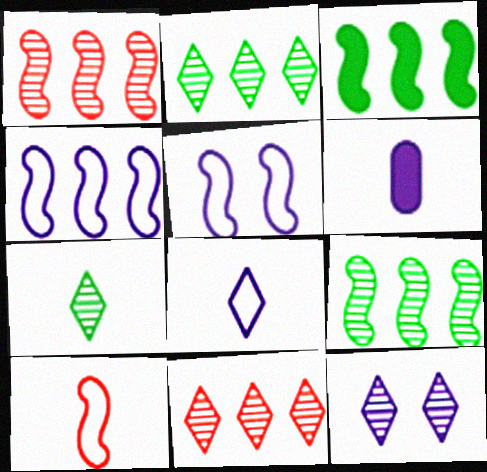[[1, 3, 4], 
[4, 6, 12], 
[6, 7, 10], 
[7, 11, 12]]